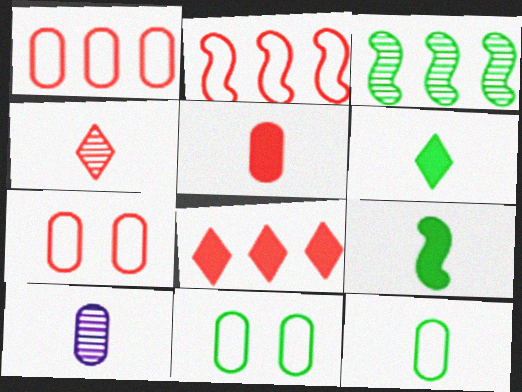[[3, 6, 11], 
[5, 10, 12]]